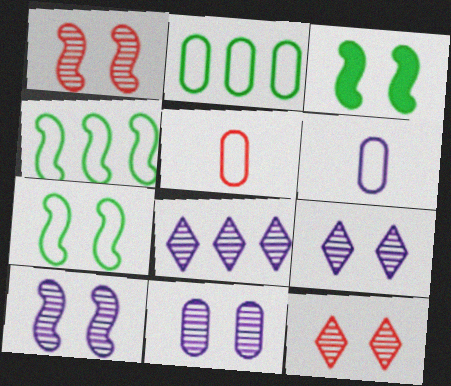[[3, 5, 8], 
[9, 10, 11]]